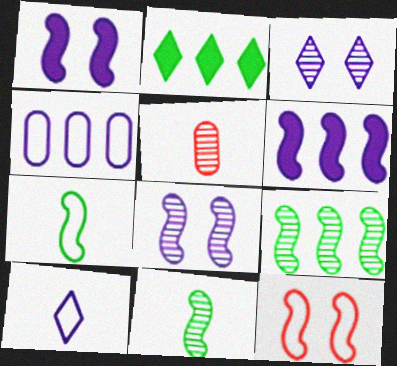[[3, 5, 9], 
[6, 11, 12]]